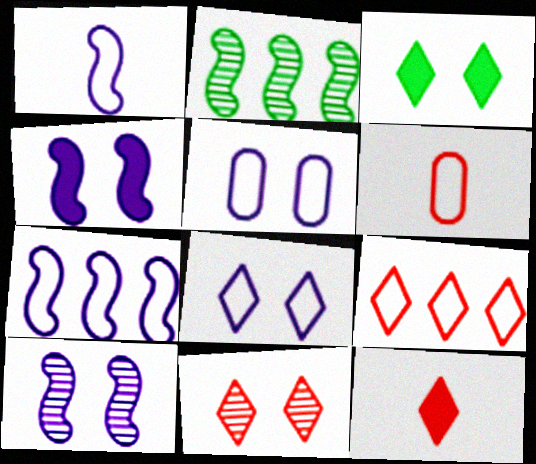[[2, 5, 12], 
[3, 8, 11], 
[9, 11, 12]]